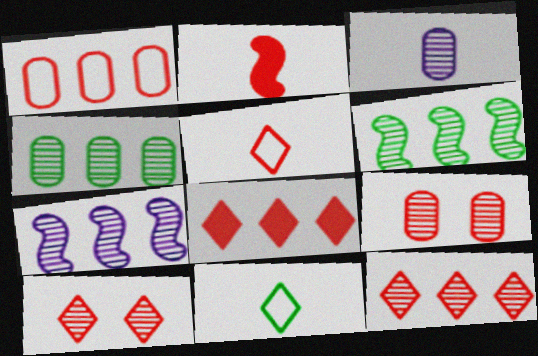[[1, 2, 10], 
[2, 3, 11], 
[3, 4, 9], 
[3, 6, 10], 
[4, 7, 12], 
[5, 8, 10]]